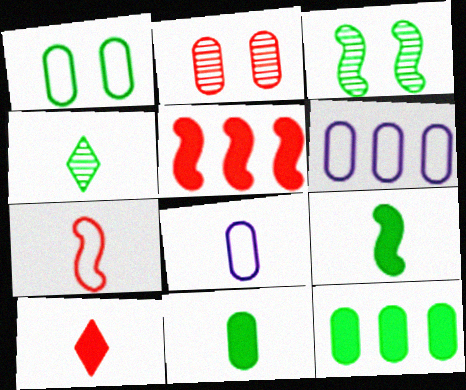[[2, 6, 11], 
[2, 8, 12], 
[3, 6, 10]]